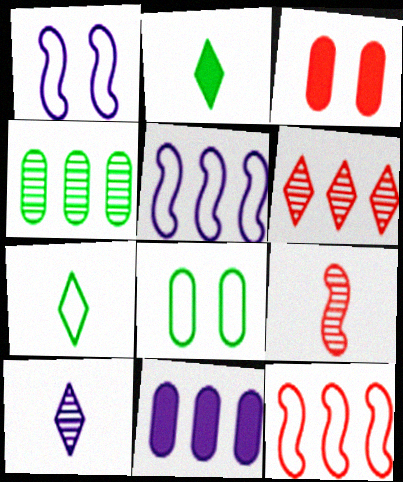[[1, 10, 11]]